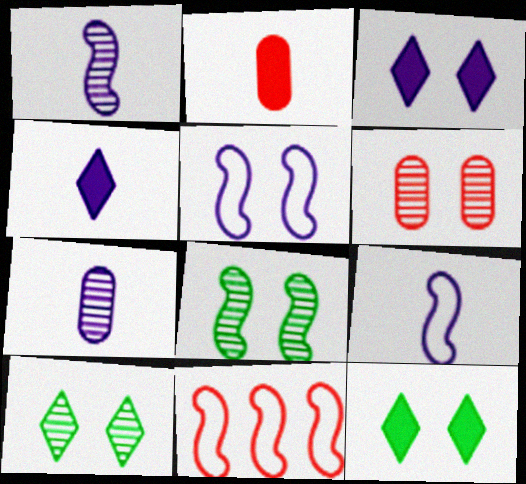[[4, 7, 9], 
[5, 6, 12], 
[7, 11, 12]]